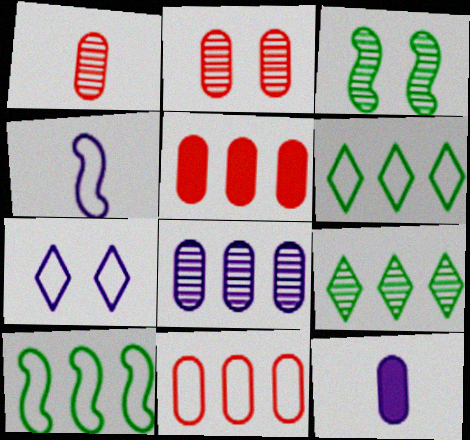[]